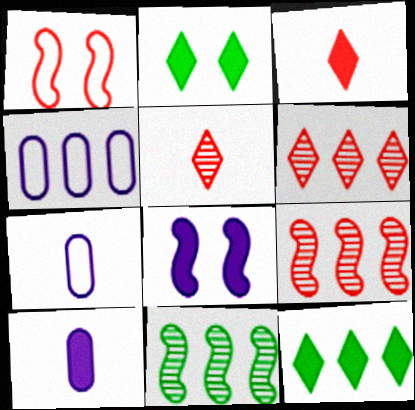[[2, 7, 9], 
[4, 9, 12]]